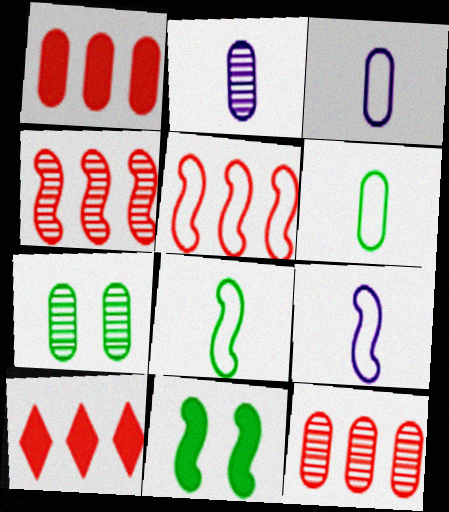[[1, 3, 7], 
[2, 7, 12], 
[4, 9, 11], 
[5, 10, 12], 
[7, 9, 10]]